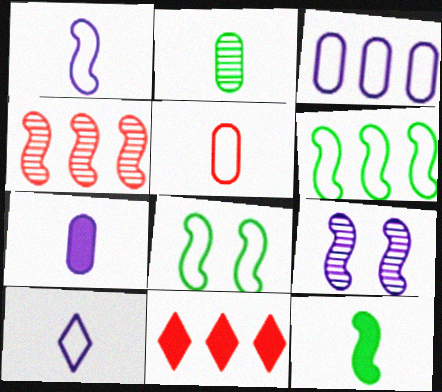[[2, 5, 7]]